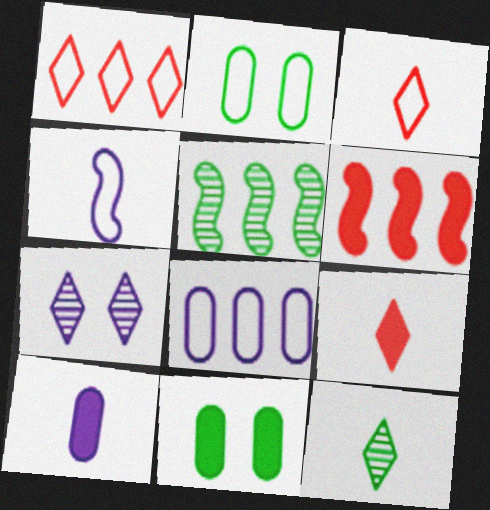[[1, 2, 4]]